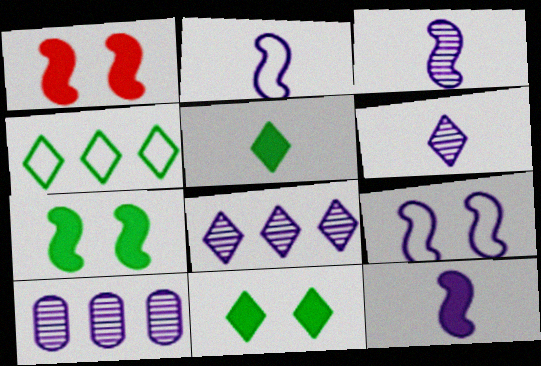[[2, 3, 12]]